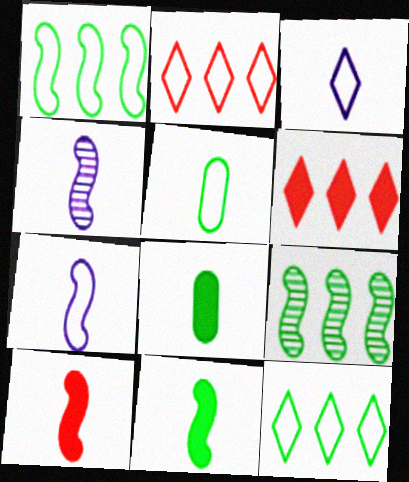[]